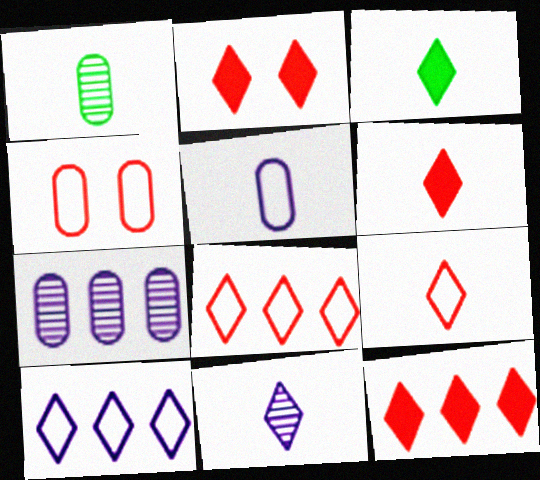[[2, 6, 12], 
[3, 9, 11]]